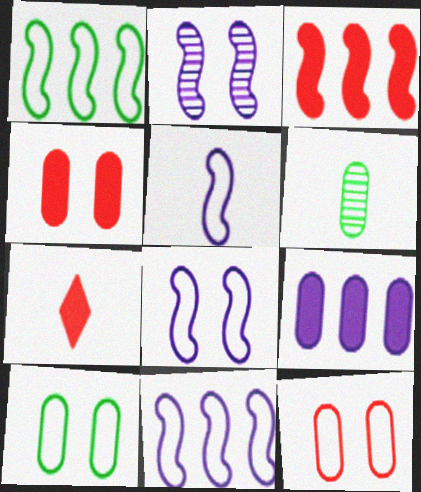[[3, 4, 7], 
[5, 6, 7], 
[5, 8, 11], 
[6, 9, 12]]